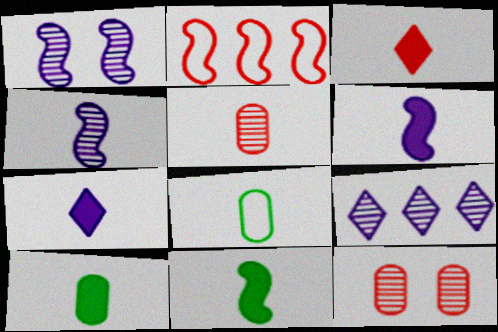[[1, 2, 11], 
[2, 3, 12], 
[3, 4, 8], 
[3, 6, 10]]